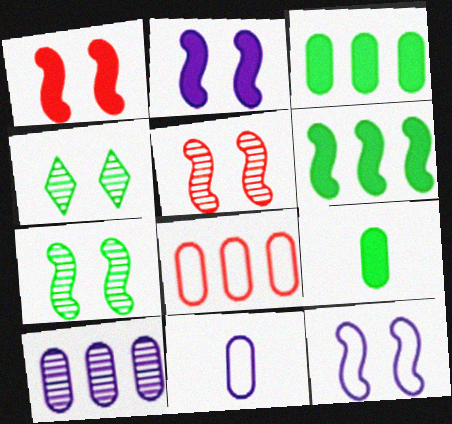[[1, 7, 12], 
[3, 8, 10]]